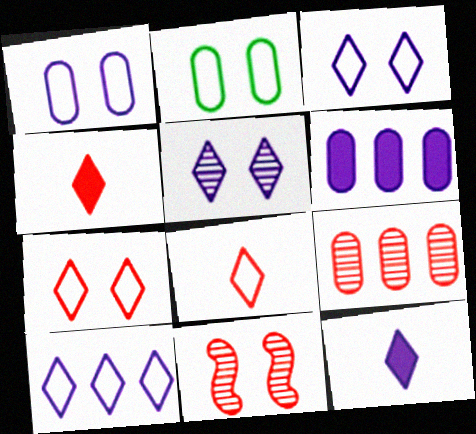[[5, 10, 12]]